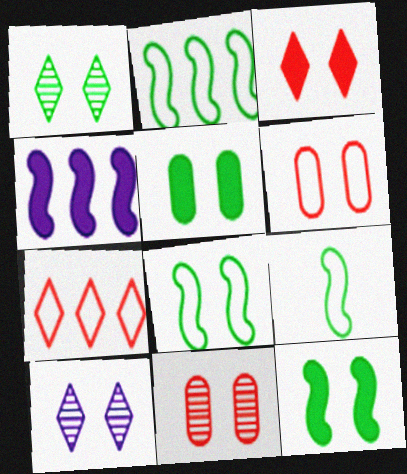[[1, 5, 8], 
[2, 8, 9], 
[6, 10, 12]]